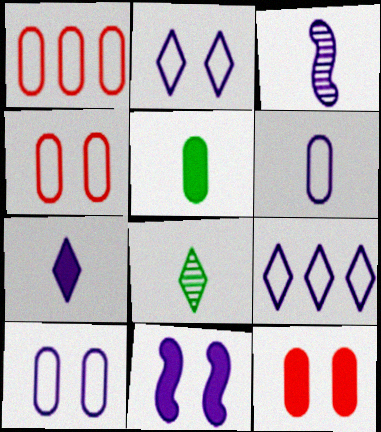[[1, 8, 11], 
[3, 6, 7]]